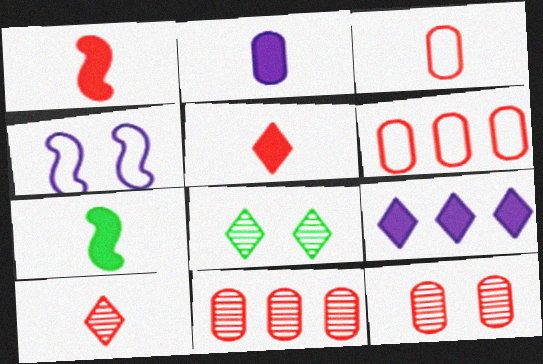[[1, 3, 10], 
[2, 5, 7]]